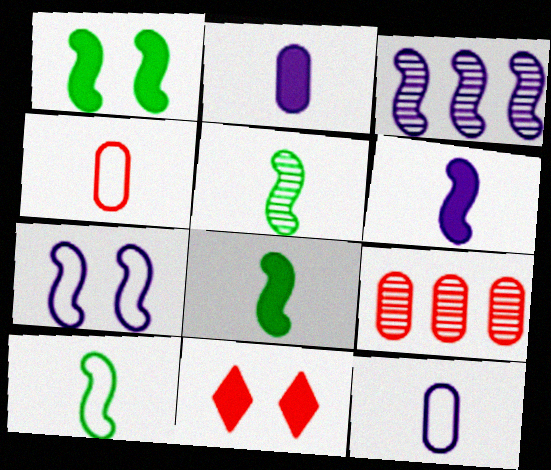[[3, 6, 7], 
[5, 8, 10]]